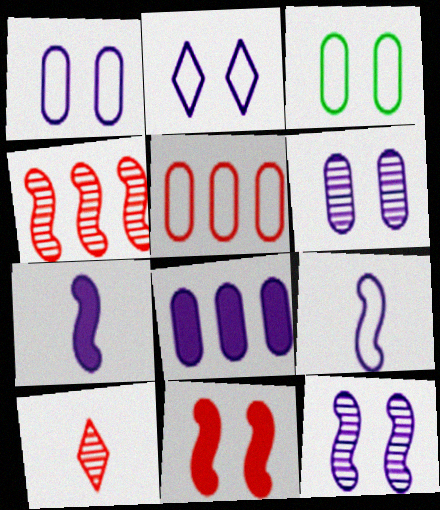[[5, 10, 11]]